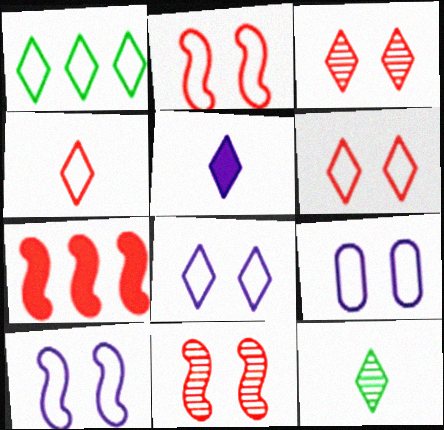[[1, 3, 5], 
[1, 4, 8], 
[4, 5, 12], 
[7, 9, 12], 
[8, 9, 10]]